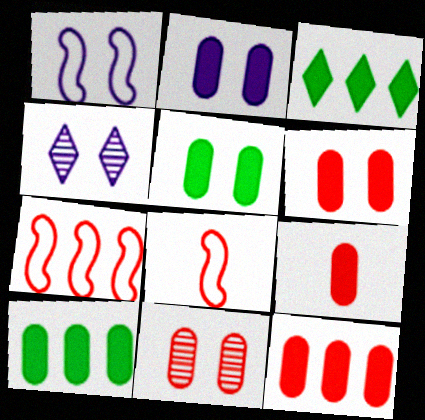[[1, 2, 4], 
[2, 5, 6], 
[2, 9, 10], 
[4, 8, 10], 
[6, 9, 12]]